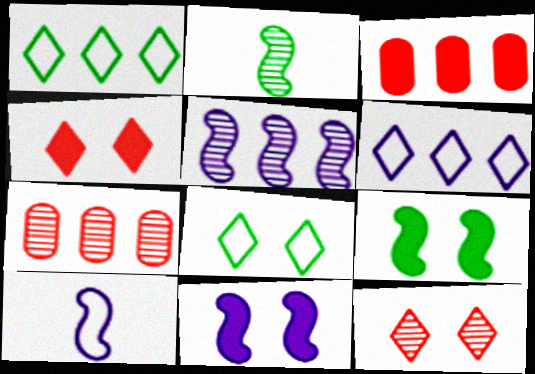[[1, 3, 5], 
[5, 10, 11]]